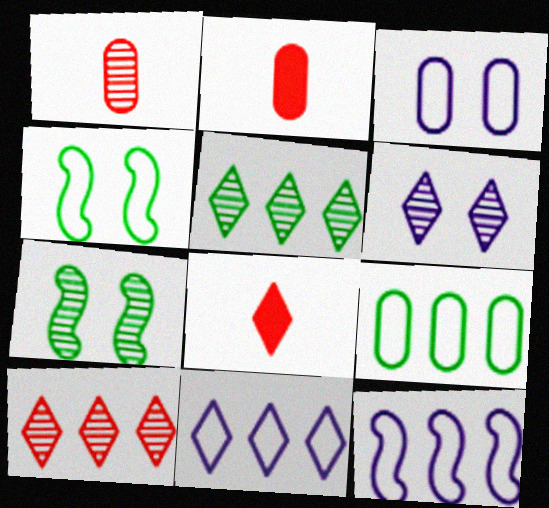[[2, 7, 11]]